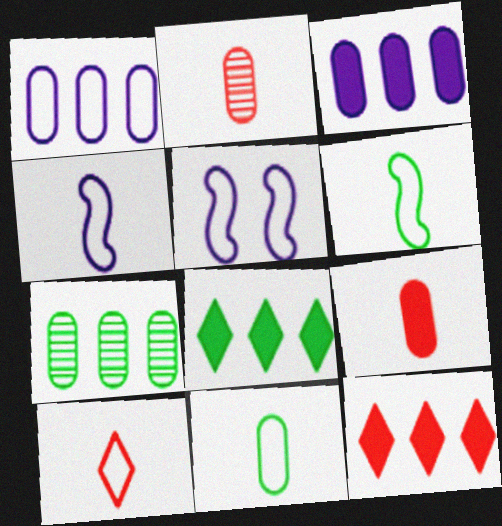[[2, 5, 8], 
[4, 10, 11]]